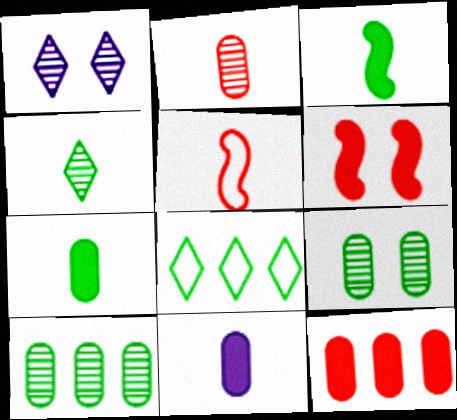[[3, 8, 9], 
[4, 5, 11]]